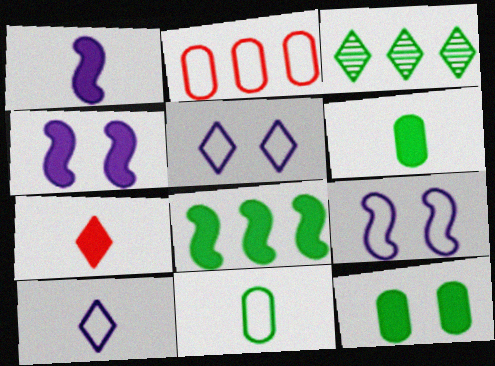[[1, 6, 7], 
[3, 5, 7]]